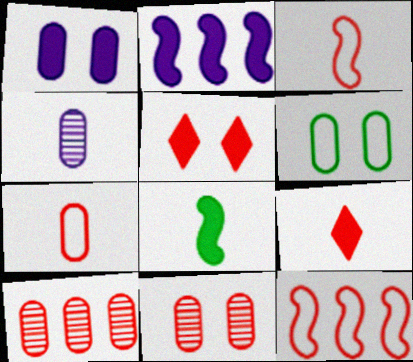[[1, 6, 11], 
[3, 5, 10], 
[9, 11, 12]]